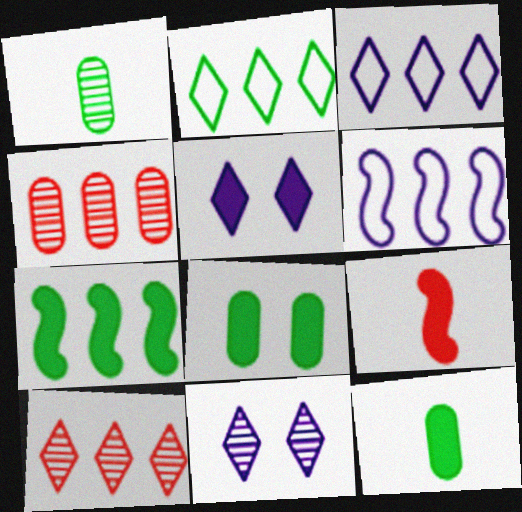[[3, 4, 7]]